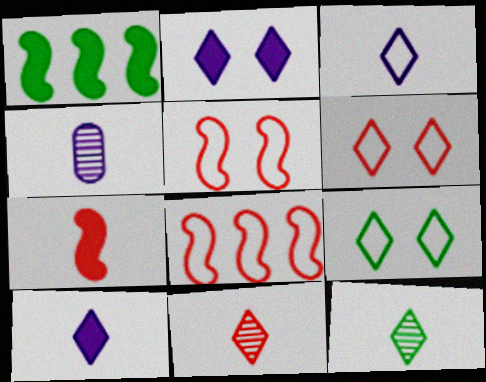[[1, 4, 6]]